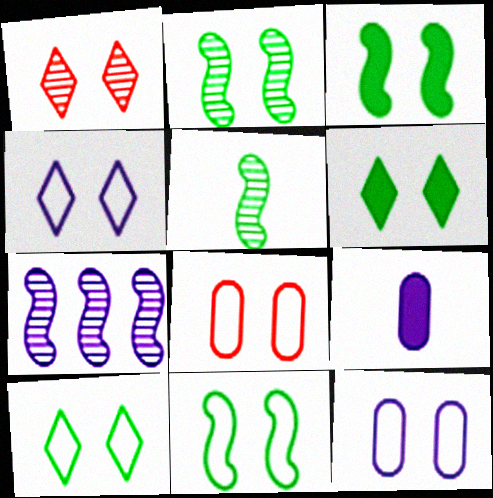[[1, 3, 12], 
[1, 4, 6], 
[2, 3, 11], 
[4, 7, 9], 
[4, 8, 11]]